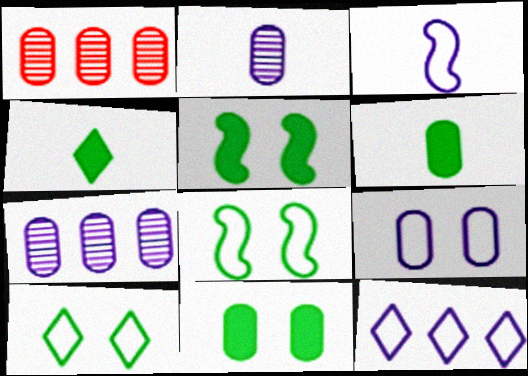[[1, 6, 9], 
[3, 9, 12]]